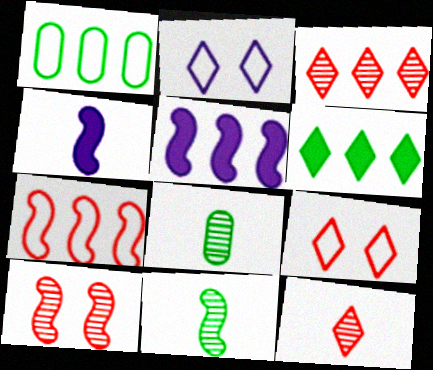[[1, 3, 5], 
[2, 6, 12], 
[5, 8, 9]]